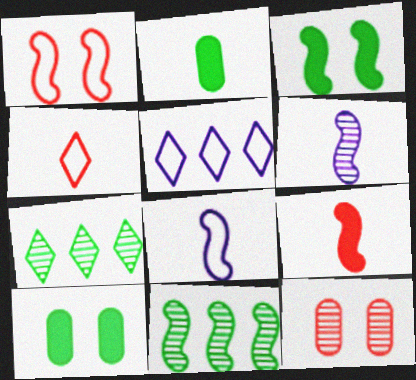[[2, 4, 6], 
[6, 7, 12]]